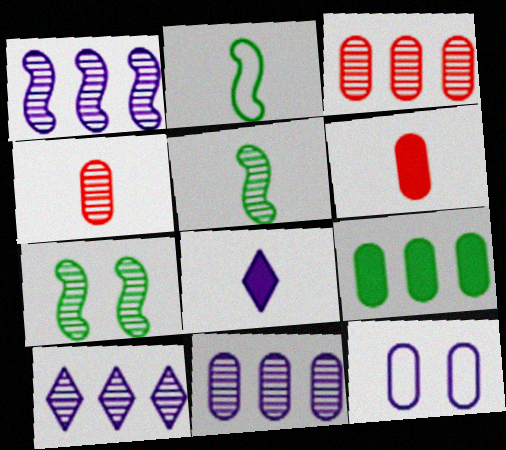[[1, 8, 12], 
[1, 10, 11], 
[2, 4, 8], 
[4, 7, 10], 
[4, 9, 12]]